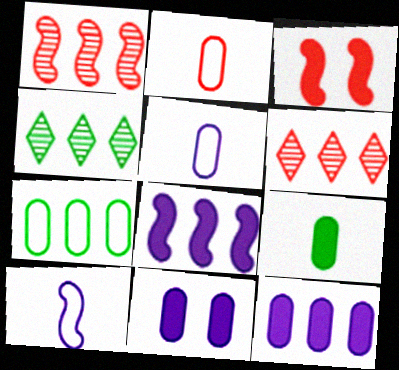[[2, 3, 6], 
[3, 4, 5], 
[6, 7, 8]]